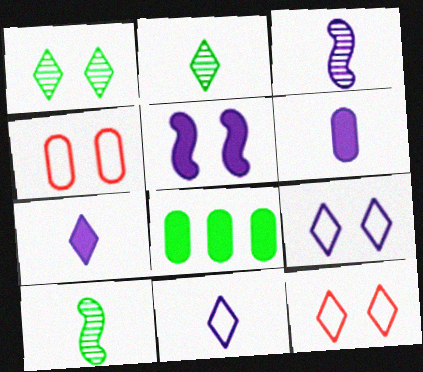[[1, 4, 5], 
[3, 6, 11], 
[3, 8, 12]]